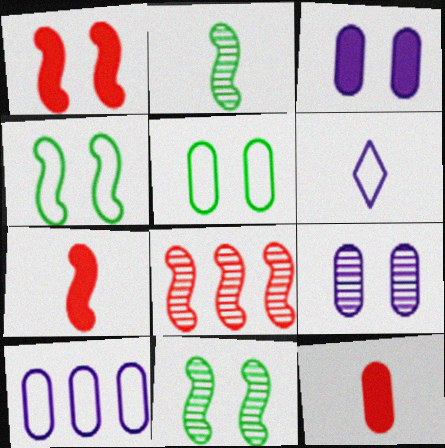[[2, 6, 12]]